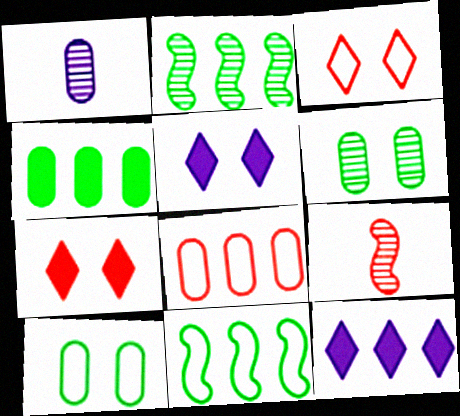[[1, 7, 11], 
[2, 8, 12], 
[7, 8, 9], 
[9, 10, 12]]